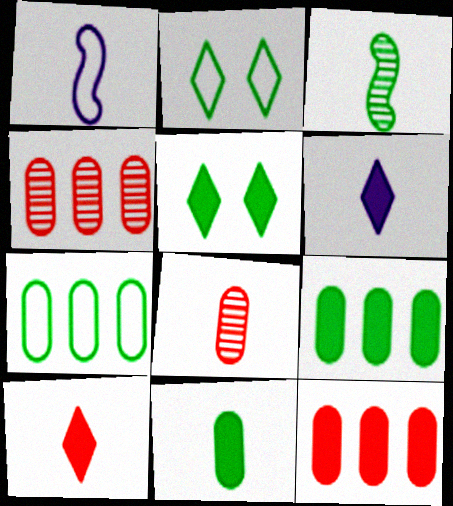[[1, 4, 5], 
[2, 3, 9], 
[3, 5, 7]]